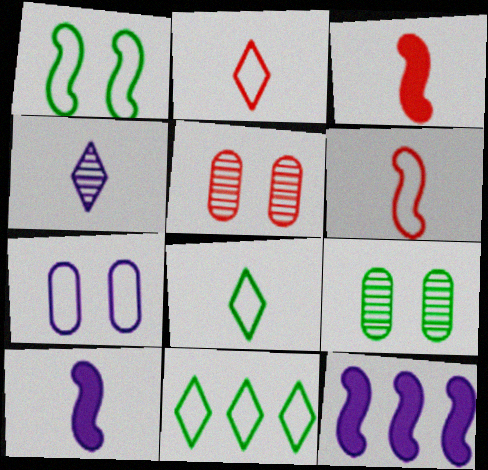[[2, 9, 12], 
[4, 7, 12], 
[5, 8, 12], 
[5, 10, 11], 
[6, 7, 11]]